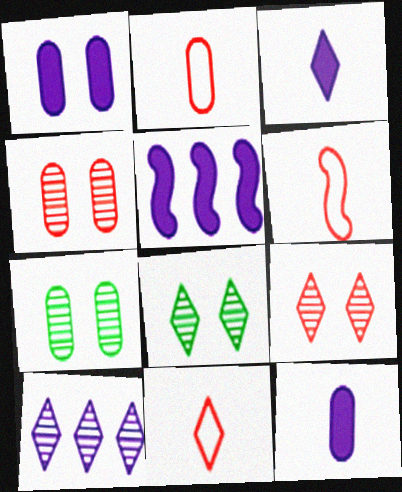[[1, 3, 5], 
[2, 5, 8], 
[2, 6, 11], 
[5, 7, 11]]